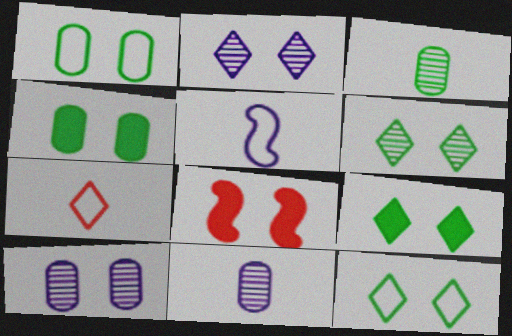[[1, 2, 8], 
[6, 9, 12], 
[8, 10, 12]]